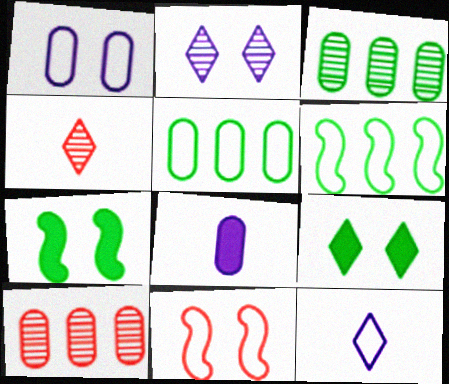[[5, 11, 12], 
[7, 10, 12]]